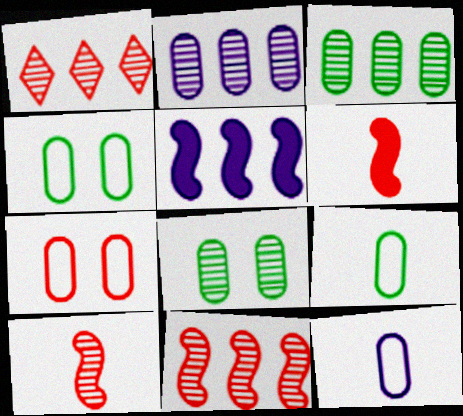[[1, 6, 7]]